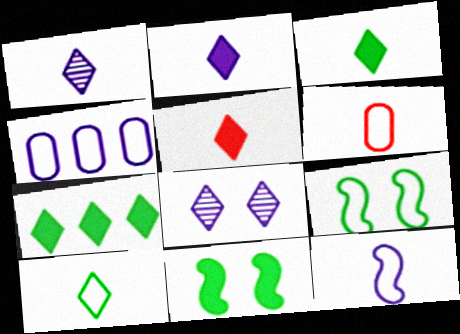[[1, 5, 10], 
[2, 3, 5], 
[6, 10, 12]]